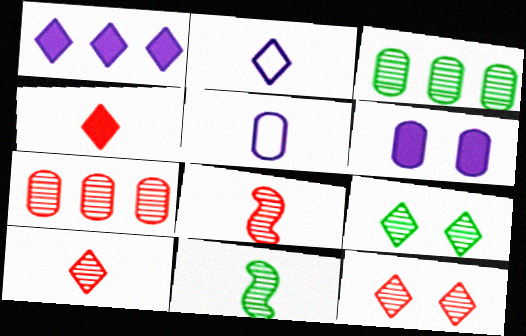[[3, 9, 11], 
[4, 5, 11], 
[7, 8, 12]]